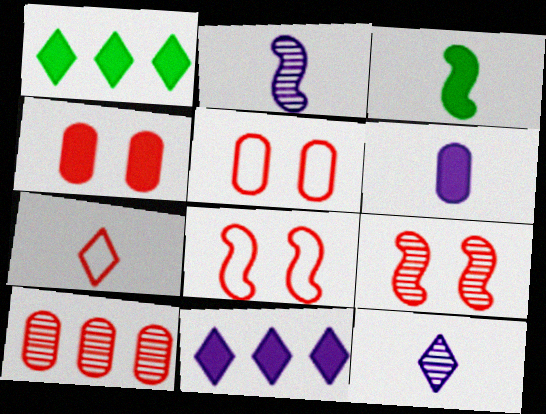[[1, 2, 5], 
[3, 4, 11]]